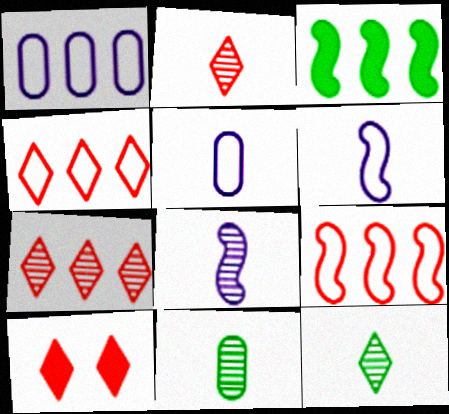[[1, 3, 7], 
[2, 4, 10], 
[2, 8, 11]]